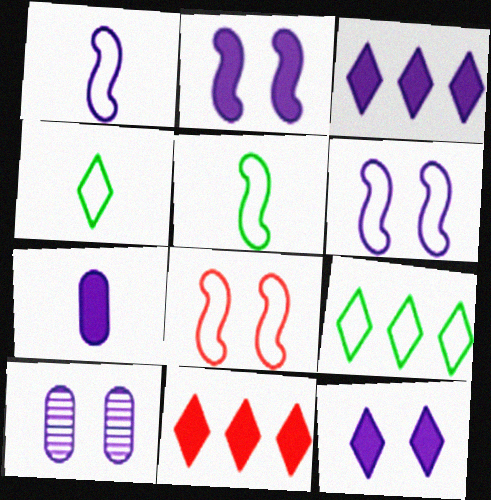[[1, 3, 10], 
[2, 3, 7], 
[5, 10, 11], 
[6, 10, 12]]